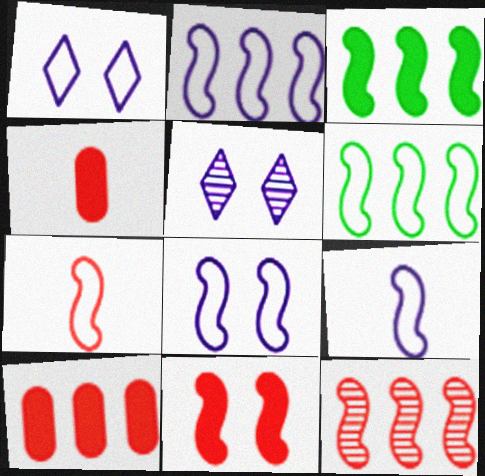[[2, 3, 12], 
[2, 8, 9], 
[4, 5, 6], 
[6, 7, 8], 
[7, 11, 12]]